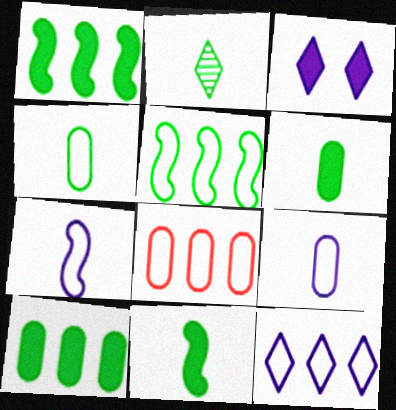[[2, 4, 11], 
[5, 8, 12]]